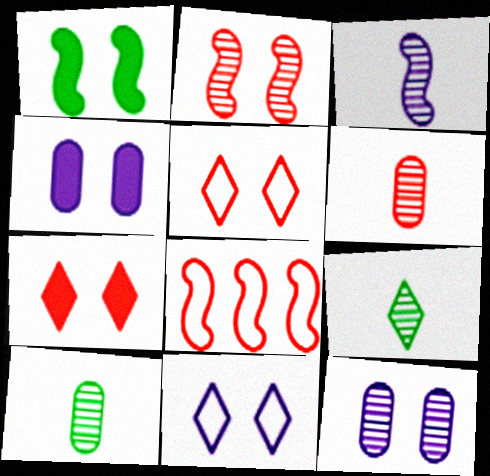[[1, 3, 8], 
[1, 4, 7], 
[1, 5, 12], 
[3, 6, 9], 
[4, 8, 9], 
[6, 7, 8]]